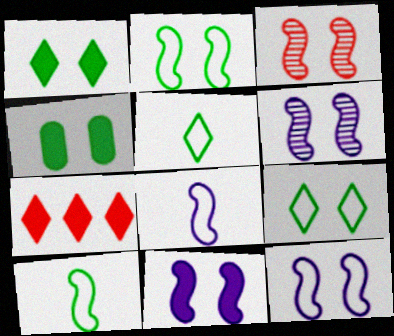[[2, 3, 11], 
[6, 11, 12]]